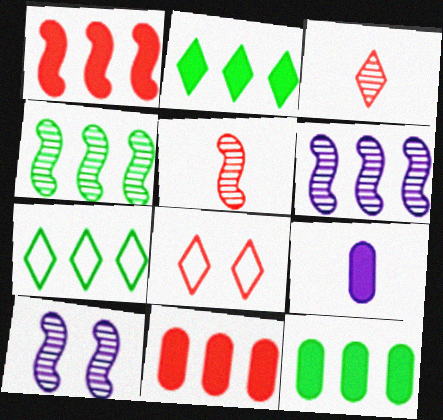[[4, 5, 10], 
[4, 7, 12], 
[4, 8, 9], 
[5, 8, 11], 
[6, 7, 11]]